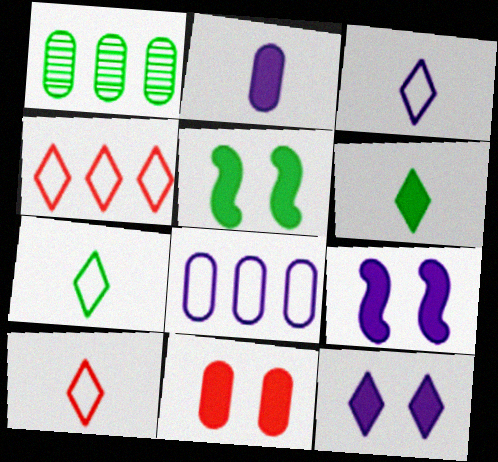[[1, 5, 7], 
[1, 9, 10], 
[3, 7, 10], 
[5, 11, 12]]